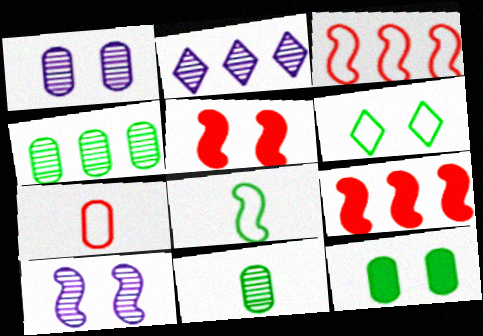[[1, 5, 6], 
[8, 9, 10]]